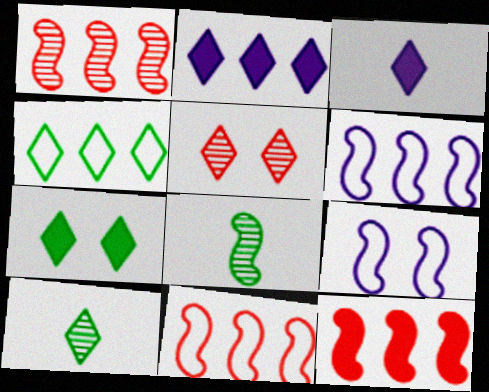[[1, 11, 12], 
[3, 4, 5], 
[4, 7, 10], 
[8, 9, 12]]